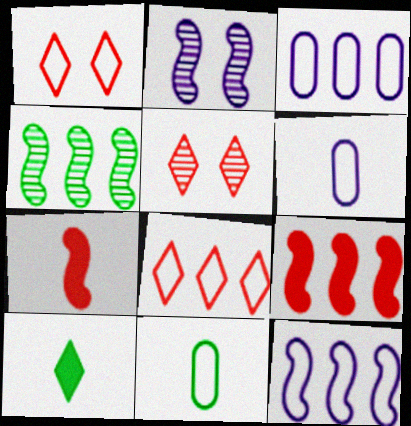[[1, 11, 12], 
[4, 9, 12]]